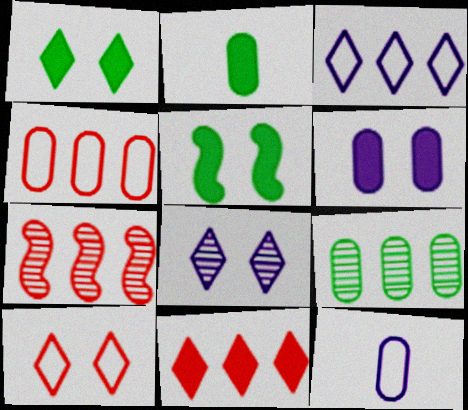[[1, 7, 12], 
[1, 8, 10], 
[4, 7, 11]]